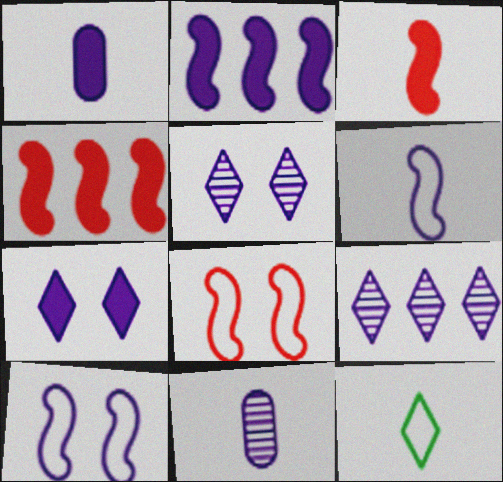[[1, 2, 7], 
[1, 9, 10], 
[3, 11, 12]]